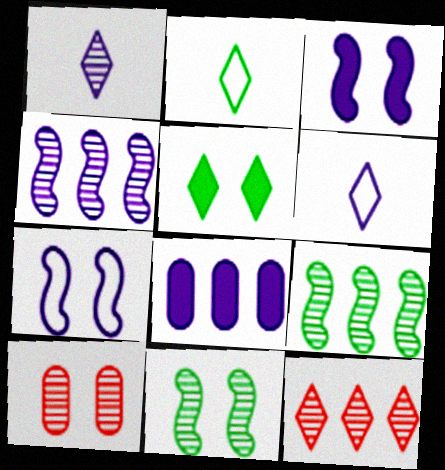[[1, 7, 8], 
[1, 9, 10], 
[5, 6, 12], 
[5, 7, 10]]